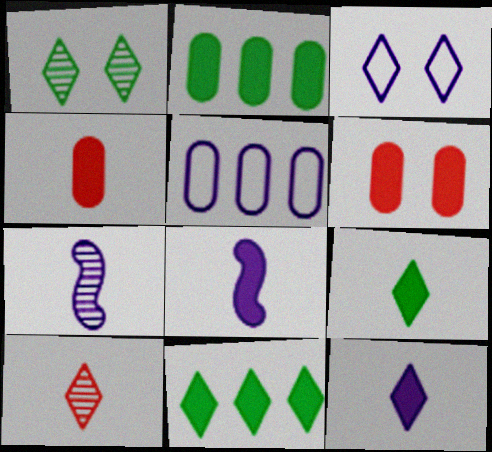[[3, 10, 11], 
[4, 8, 9], 
[6, 8, 11]]